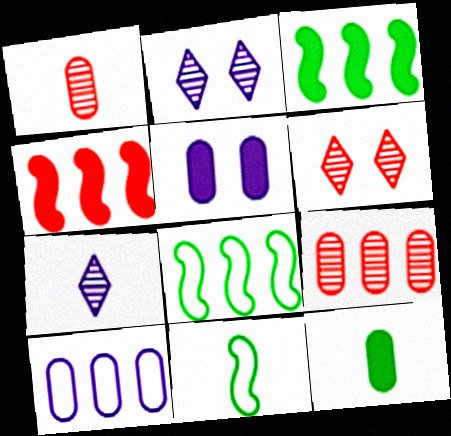[]